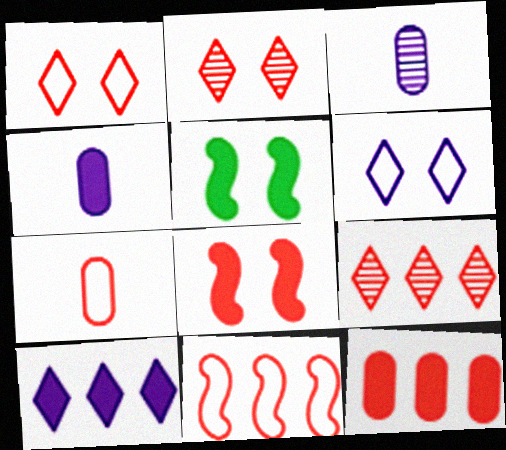[[1, 7, 11], 
[7, 8, 9], 
[9, 11, 12]]